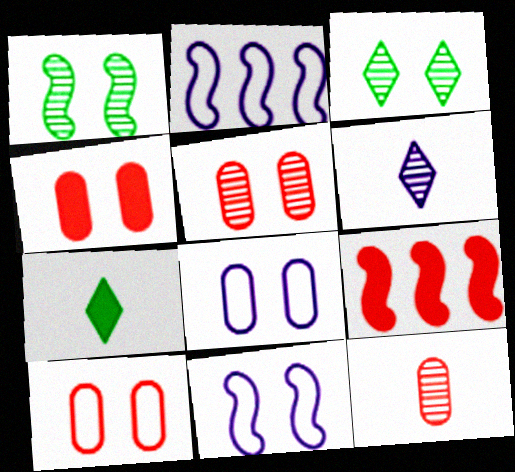[[2, 5, 7], 
[3, 4, 11], 
[4, 5, 10]]